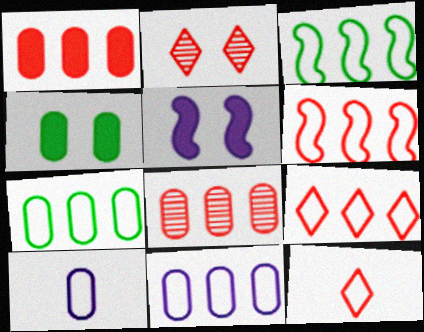[[3, 9, 11], 
[4, 8, 10]]